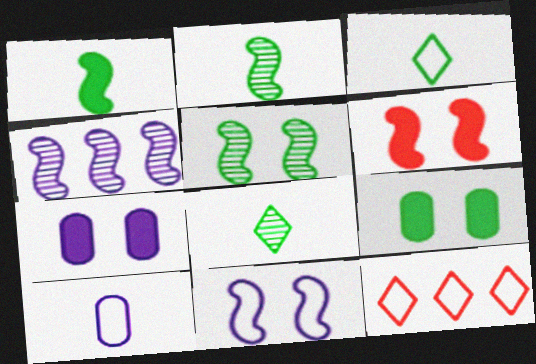[[2, 7, 12], 
[5, 6, 11]]